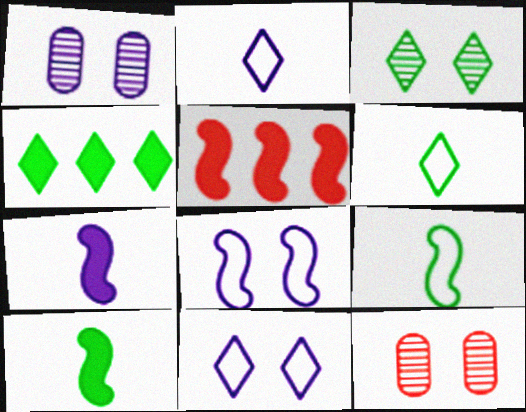[[1, 5, 6], 
[3, 4, 6]]